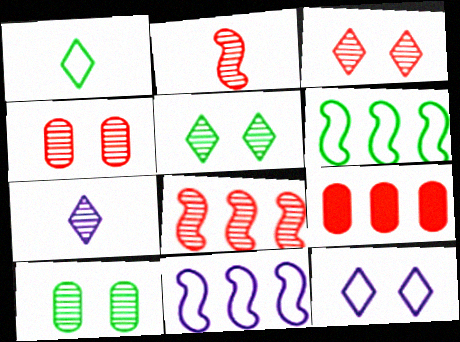[[7, 8, 10]]